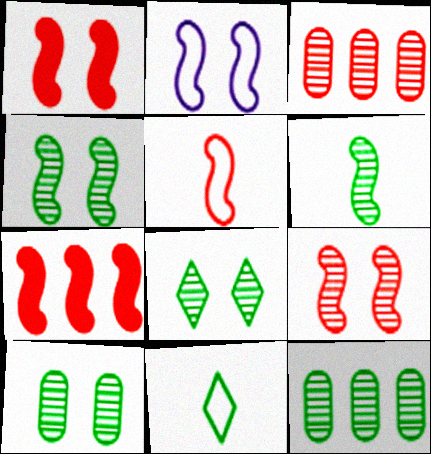[[1, 2, 4], 
[2, 6, 7], 
[4, 8, 10], 
[5, 7, 9], 
[6, 8, 12]]